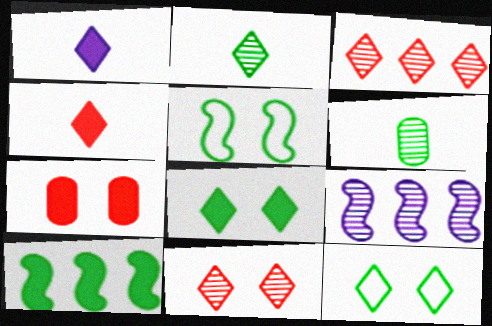[[1, 3, 12], 
[1, 7, 10], 
[6, 9, 11], 
[6, 10, 12]]